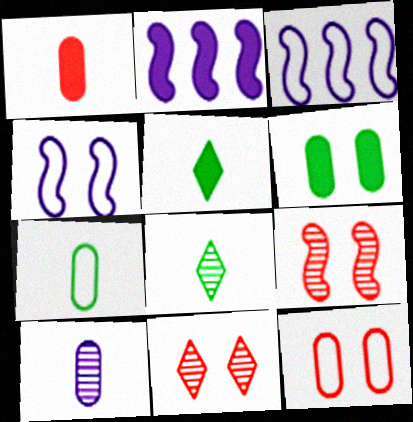[[1, 7, 10], 
[2, 7, 11], 
[2, 8, 12], 
[4, 6, 11]]